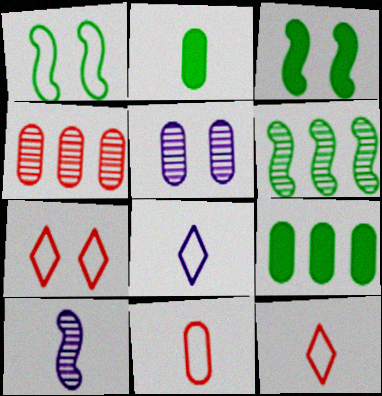[[2, 10, 12], 
[3, 4, 8], 
[3, 5, 7], 
[5, 9, 11], 
[7, 9, 10]]